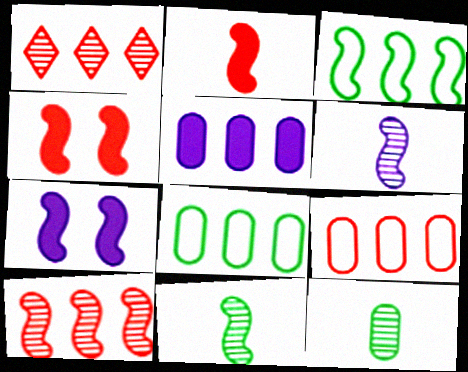[[1, 3, 5], 
[3, 4, 6]]